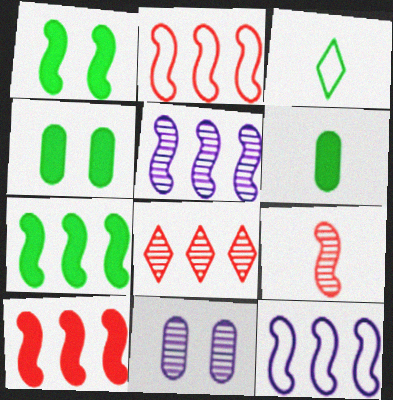[[1, 9, 12], 
[2, 5, 7], 
[3, 10, 11]]